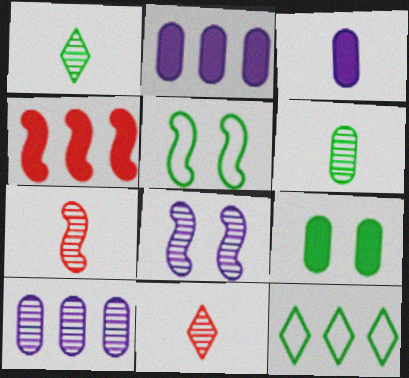[[2, 5, 11], 
[4, 10, 12]]